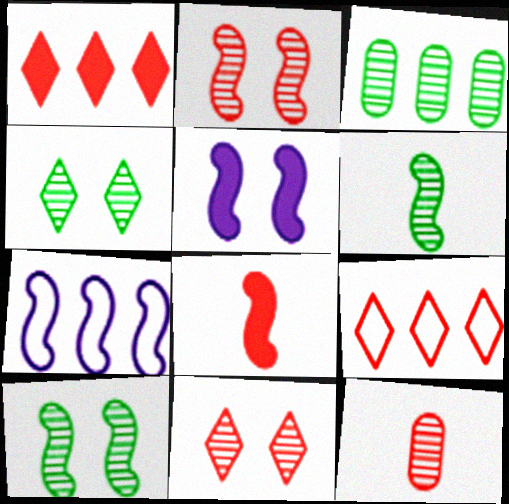[[1, 3, 7], 
[3, 4, 6], 
[7, 8, 10]]